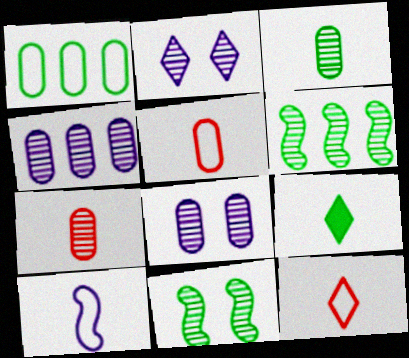[[1, 9, 11], 
[2, 6, 7], 
[7, 9, 10]]